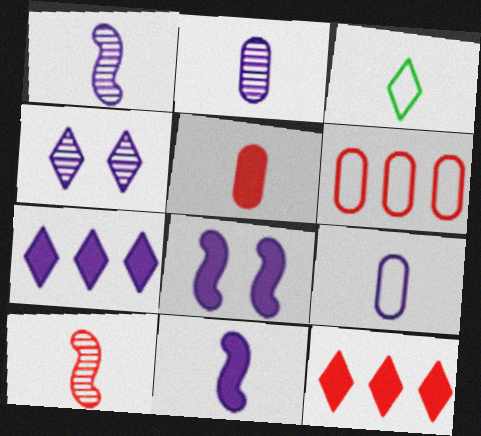[[1, 3, 5], 
[3, 4, 12]]